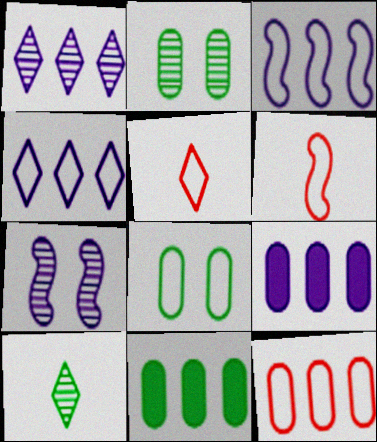[[1, 3, 9], 
[3, 5, 8], 
[4, 6, 8], 
[5, 7, 11]]